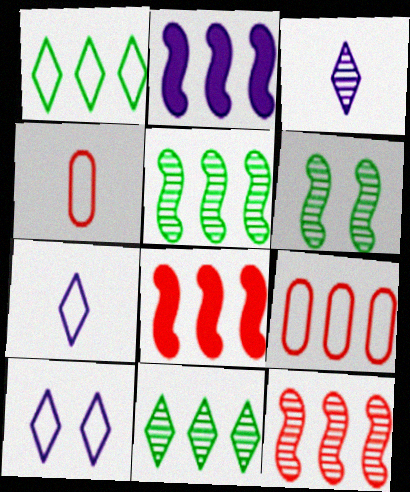[[2, 9, 11]]